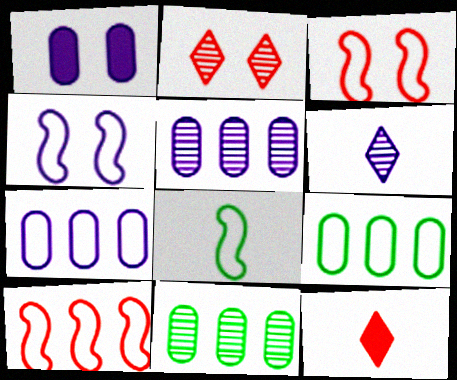[[4, 8, 10], 
[4, 11, 12]]